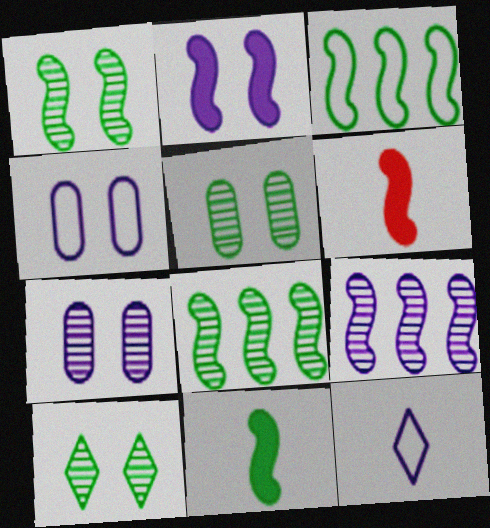[[1, 3, 11], 
[1, 5, 10]]